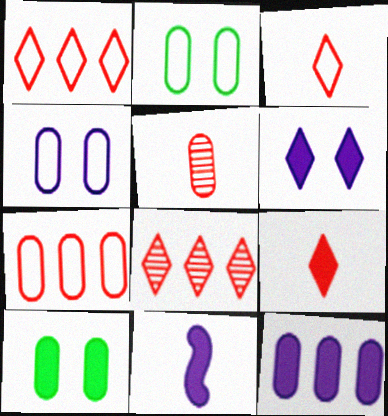[[2, 5, 12], 
[2, 8, 11], 
[6, 11, 12]]